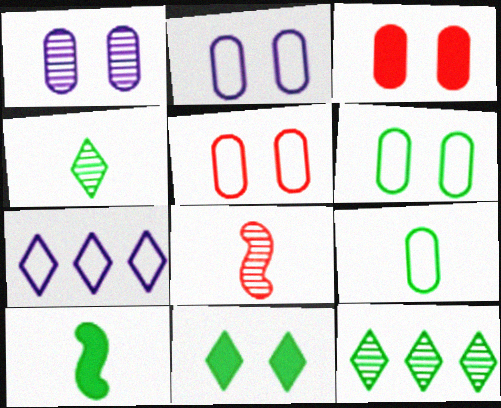[[1, 3, 6], 
[1, 8, 12], 
[2, 5, 6], 
[4, 9, 10], 
[6, 10, 12]]